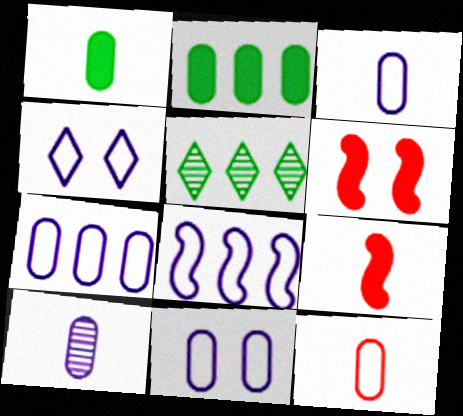[[1, 10, 12], 
[3, 4, 8], 
[3, 5, 6], 
[3, 7, 11], 
[5, 9, 11]]